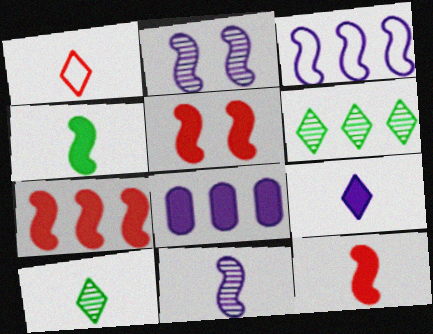[[1, 9, 10], 
[5, 7, 12]]